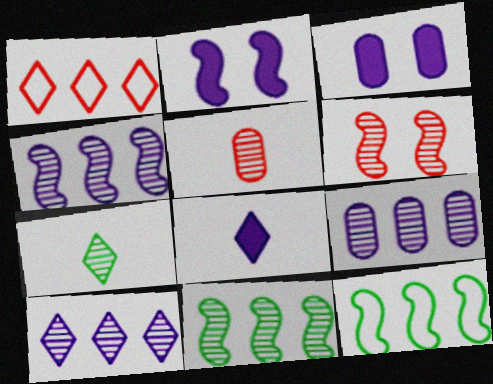[[4, 9, 10], 
[6, 7, 9]]